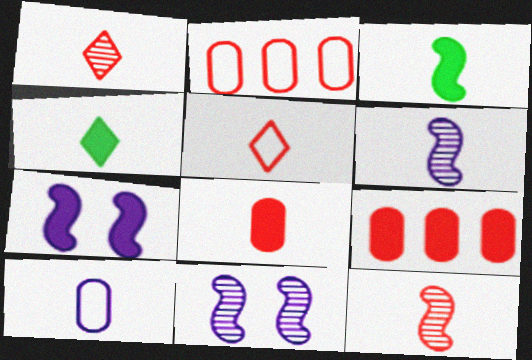[[1, 3, 10], 
[2, 4, 11], 
[4, 7, 9], 
[4, 10, 12], 
[5, 8, 12]]